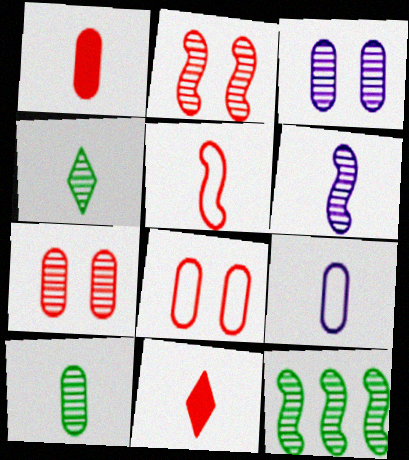[[1, 9, 10], 
[2, 6, 12]]